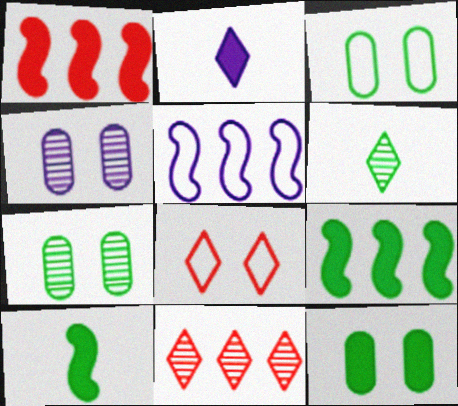[[1, 2, 12], 
[2, 4, 5], 
[3, 6, 9], 
[3, 7, 12]]